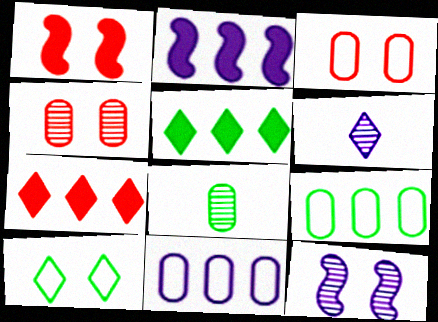[[1, 6, 9], 
[6, 7, 10]]